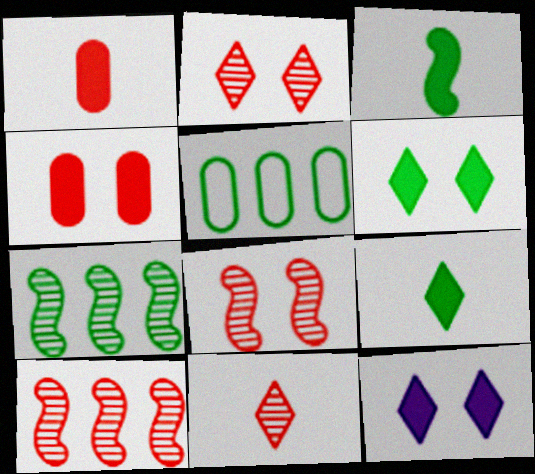[]